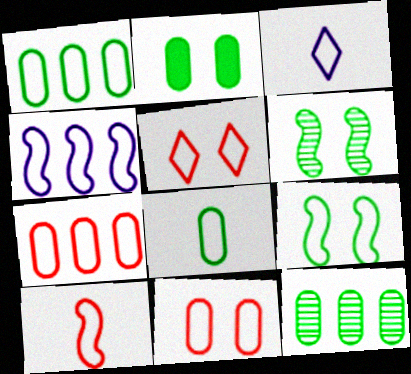[[2, 8, 12], 
[3, 7, 9], 
[3, 8, 10], 
[4, 5, 8], 
[4, 9, 10], 
[5, 7, 10]]